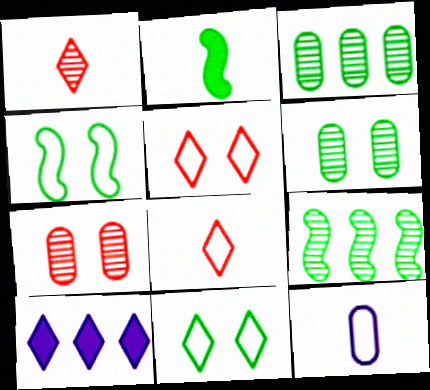[[1, 2, 12], 
[1, 10, 11], 
[2, 3, 11], 
[2, 4, 9]]